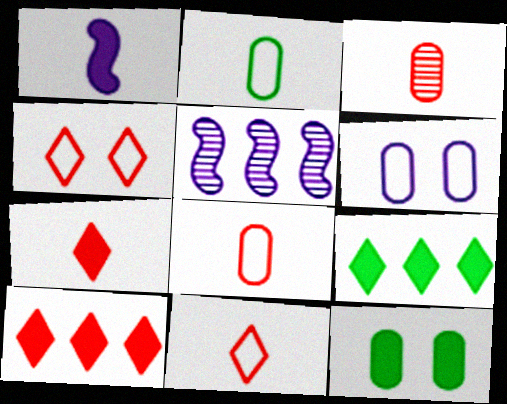[[1, 10, 12], 
[5, 11, 12]]